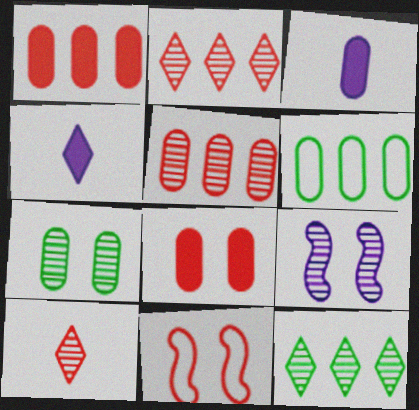[[1, 10, 11], 
[3, 11, 12]]